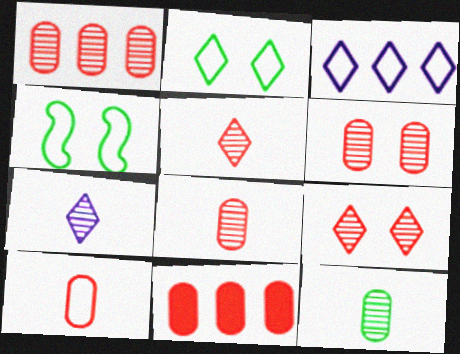[[1, 6, 8], 
[3, 4, 10], 
[4, 7, 11], 
[6, 10, 11]]